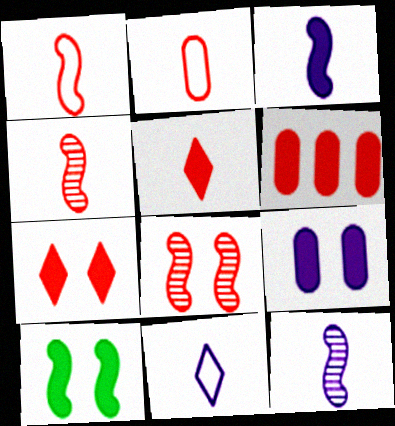[[2, 4, 5], 
[7, 9, 10]]